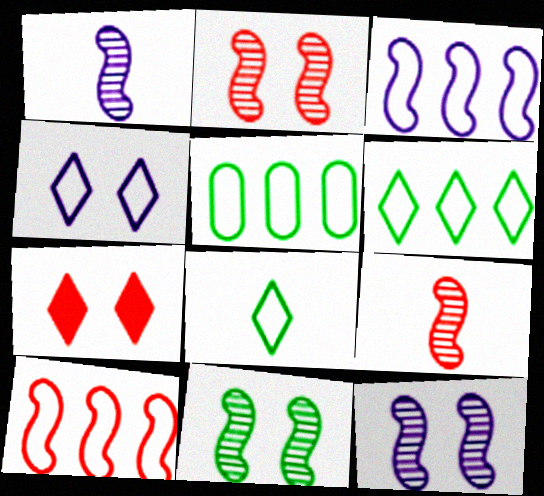[[1, 5, 7], 
[2, 11, 12]]